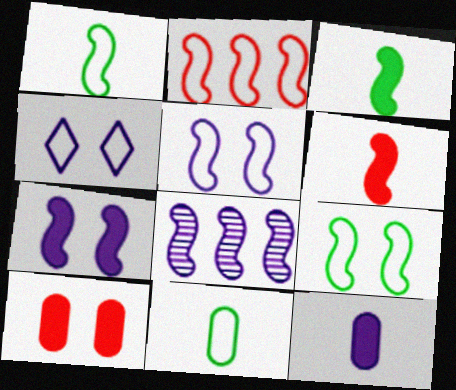[[1, 2, 5], 
[2, 4, 11], 
[4, 8, 12], 
[6, 8, 9]]